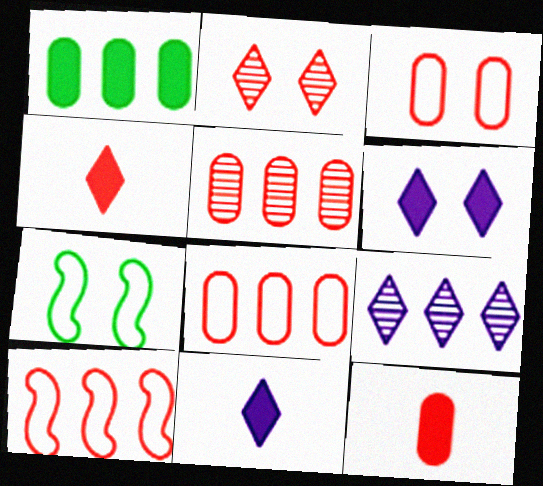[[1, 9, 10], 
[2, 10, 12], 
[3, 5, 12], 
[5, 7, 11], 
[7, 9, 12]]